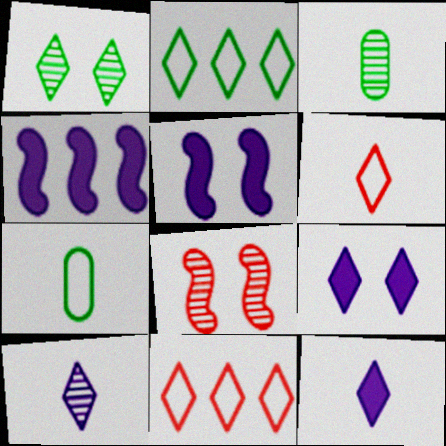[[1, 11, 12], 
[3, 5, 11]]